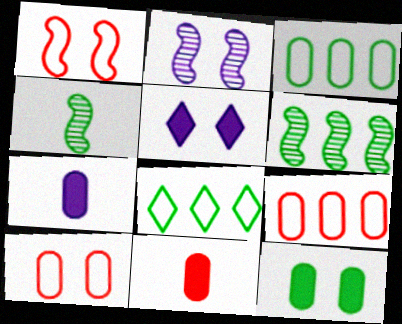[[2, 8, 11], 
[4, 5, 9], 
[4, 8, 12]]